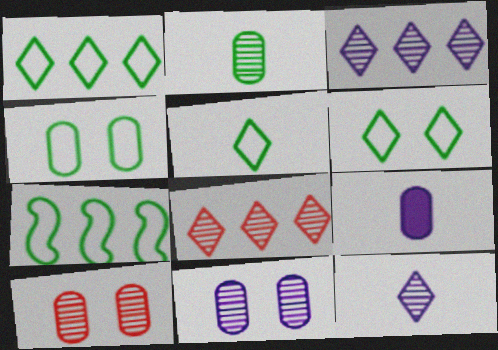[[1, 5, 6], 
[4, 5, 7]]